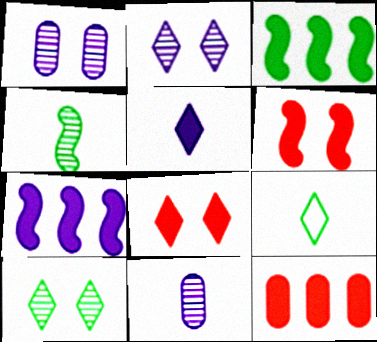[]